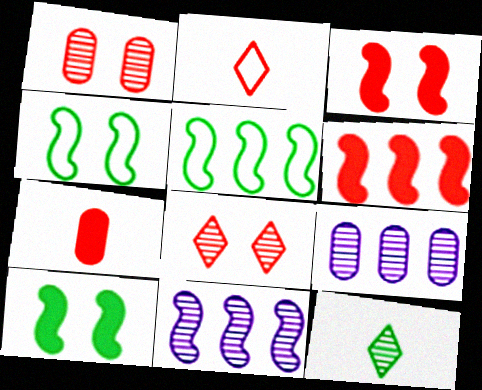[[1, 2, 6], 
[1, 11, 12], 
[2, 9, 10], 
[5, 6, 11]]